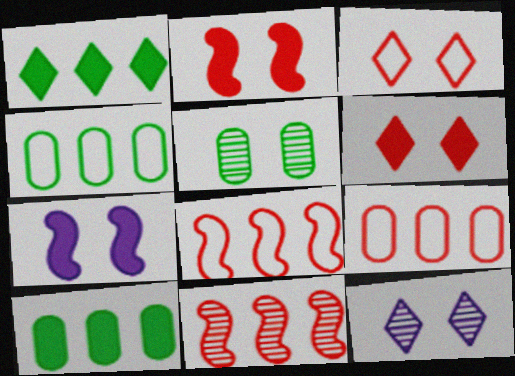[[3, 5, 7]]